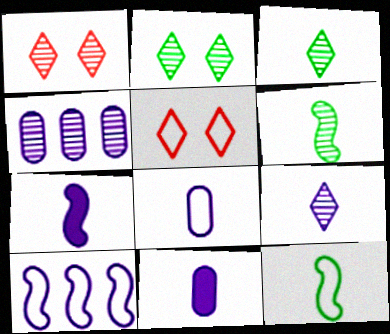[[1, 4, 6], 
[7, 8, 9]]